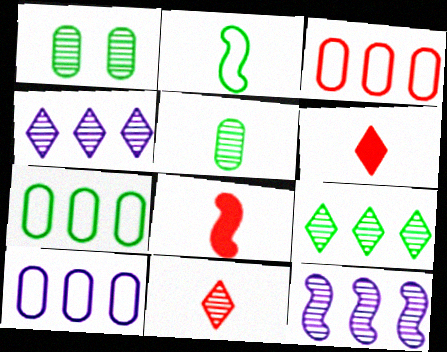[[1, 11, 12], 
[3, 7, 10]]